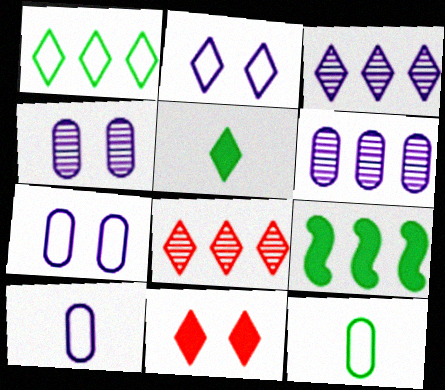[[2, 5, 8]]